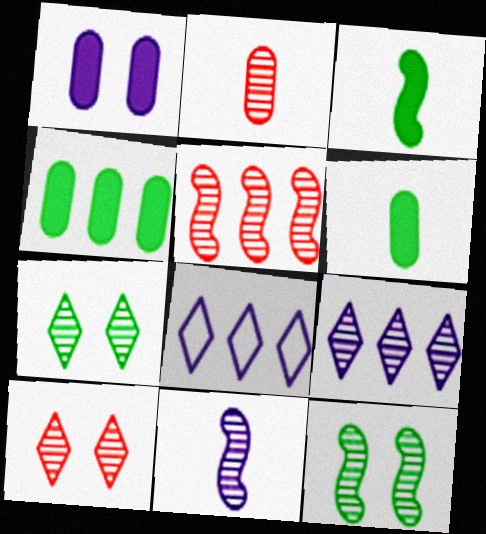[[1, 8, 11], 
[2, 5, 10], 
[2, 9, 12], 
[4, 5, 8], 
[5, 11, 12]]